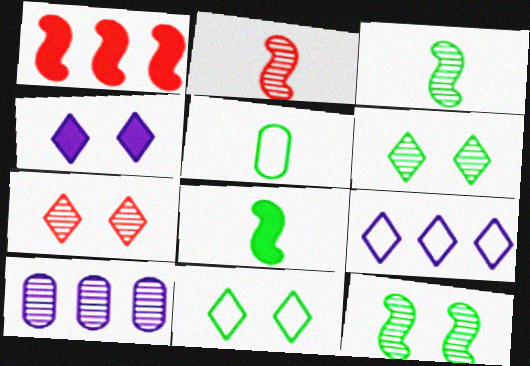[[2, 6, 10], 
[3, 7, 10], 
[4, 7, 11]]